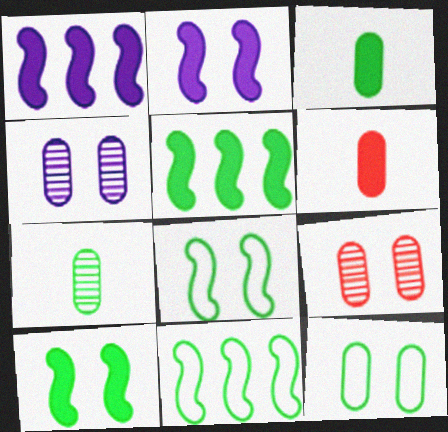[]